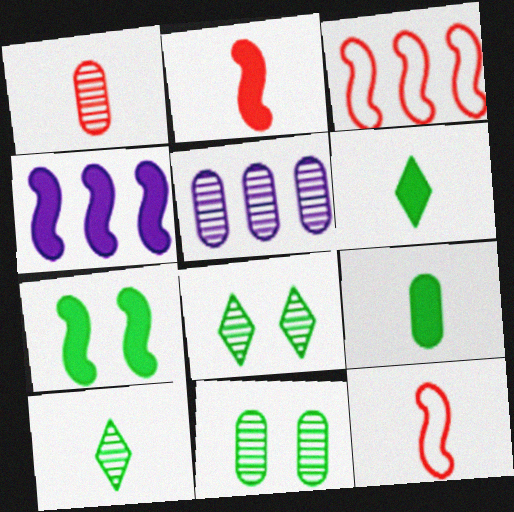[[1, 5, 11], 
[2, 4, 7]]